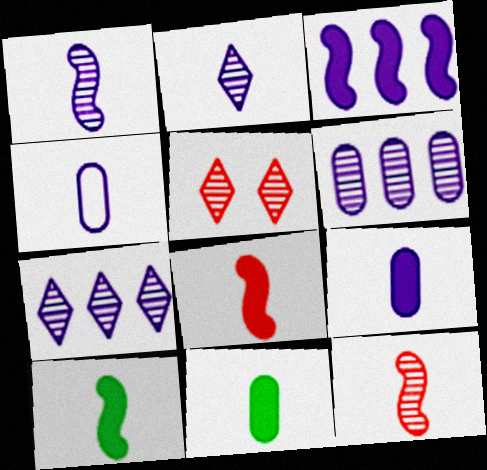[]